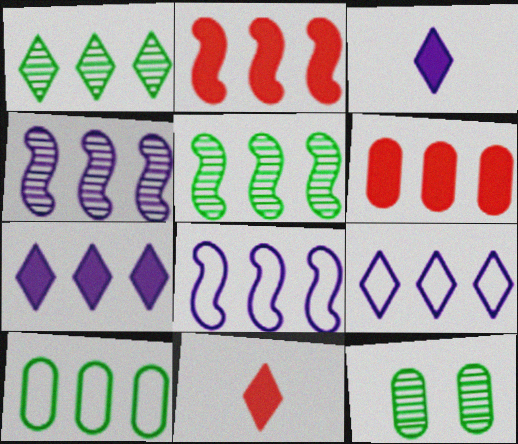[[1, 6, 8], 
[2, 5, 8], 
[5, 6, 9], 
[8, 11, 12]]